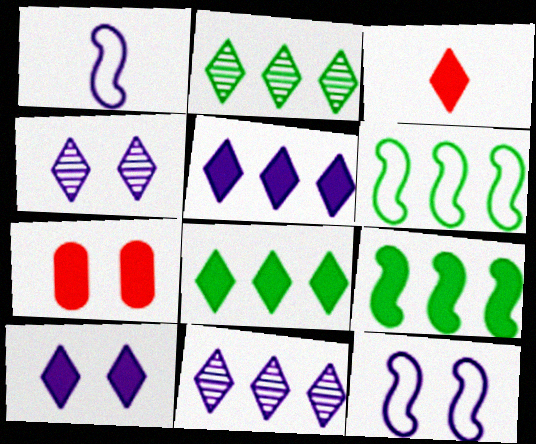[[1, 2, 7], 
[3, 8, 10]]